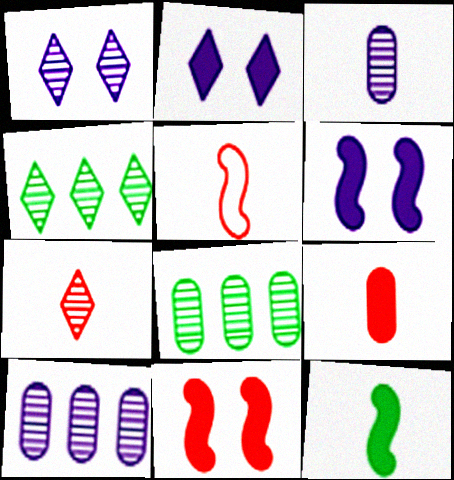[[1, 4, 7], 
[2, 5, 8], 
[5, 7, 9]]